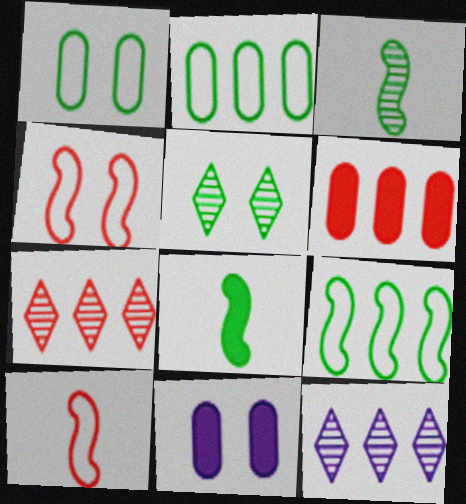[[2, 5, 8], 
[4, 5, 11], 
[6, 9, 12]]